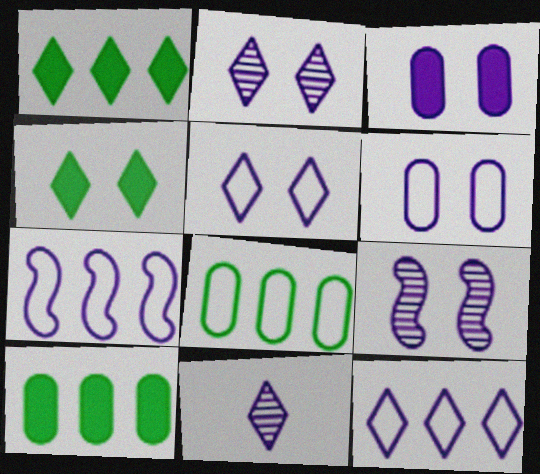[[3, 5, 9], 
[3, 7, 11]]